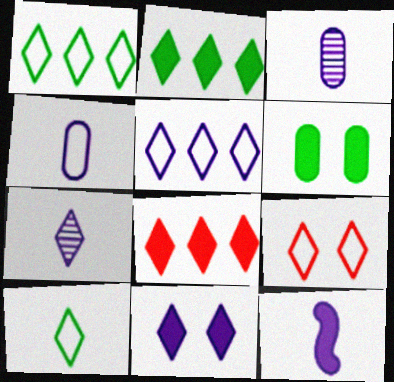[[2, 7, 9], 
[4, 7, 12], 
[5, 7, 11], 
[5, 9, 10], 
[6, 8, 12]]